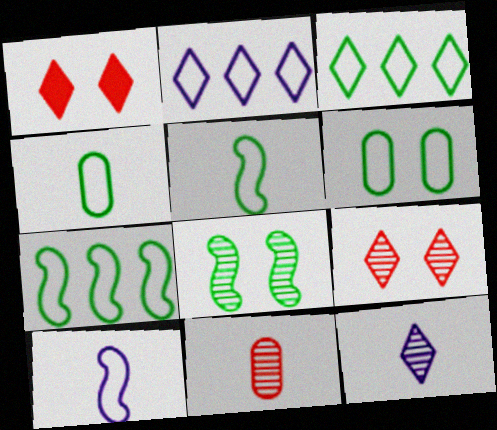[[1, 3, 12], 
[3, 5, 6]]